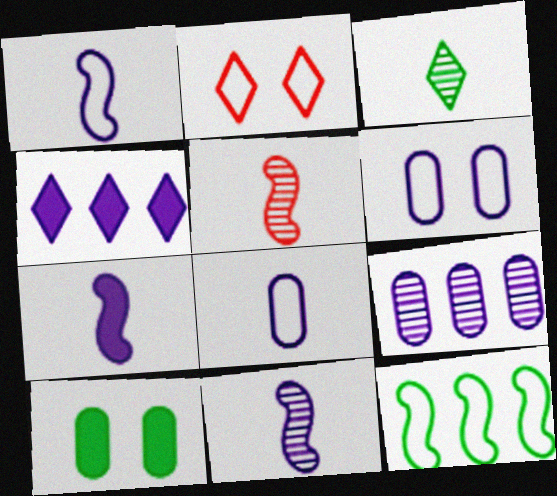[[1, 7, 11], 
[2, 3, 4], 
[2, 8, 12], 
[3, 10, 12], 
[4, 6, 11]]